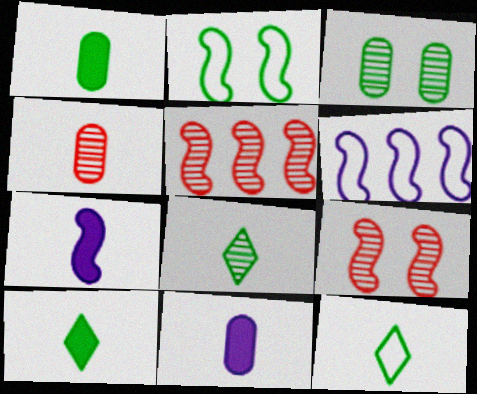[[2, 5, 7], 
[4, 7, 12], 
[8, 10, 12]]